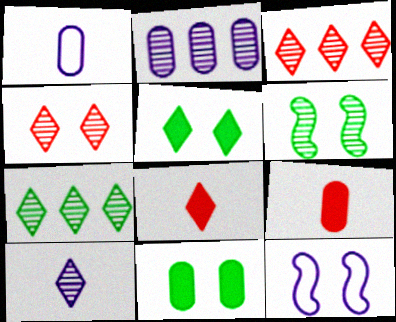[[4, 7, 10], 
[4, 11, 12], 
[7, 9, 12]]